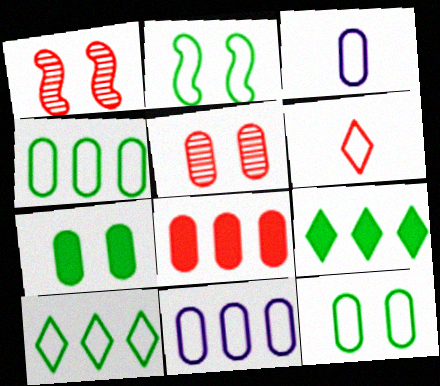[[1, 3, 9], 
[1, 6, 8], 
[2, 6, 11]]